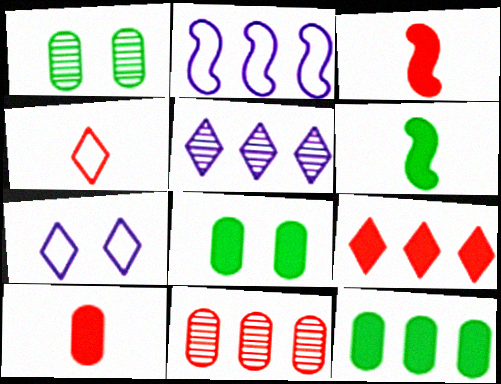[[6, 7, 11]]